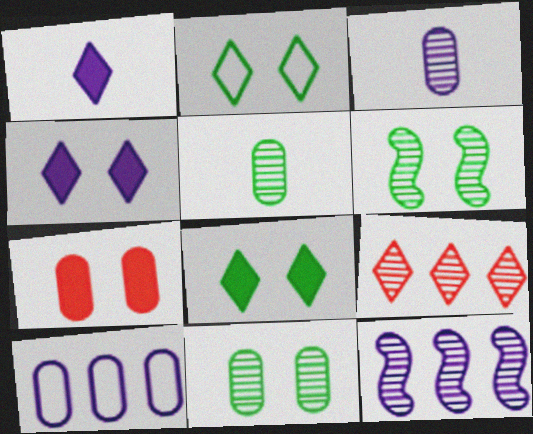[[1, 2, 9], 
[3, 6, 9], 
[5, 7, 10]]